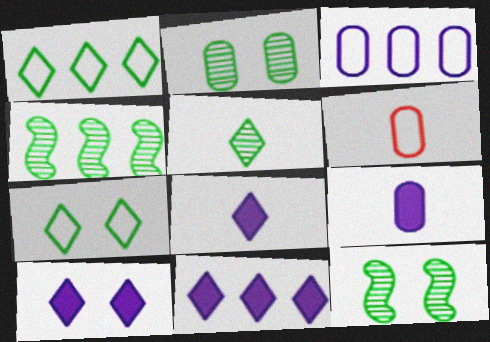[[2, 4, 5], 
[4, 6, 10], 
[6, 11, 12], 
[8, 10, 11]]